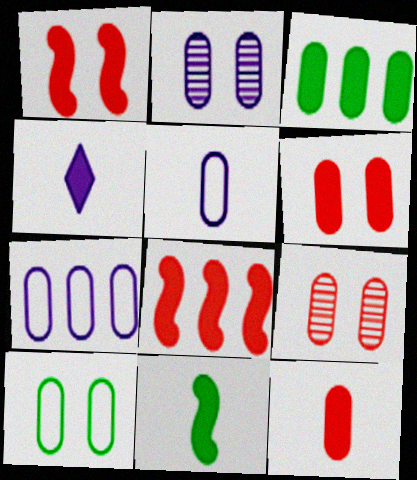[[1, 3, 4], 
[2, 6, 10], 
[3, 5, 9], 
[4, 11, 12]]